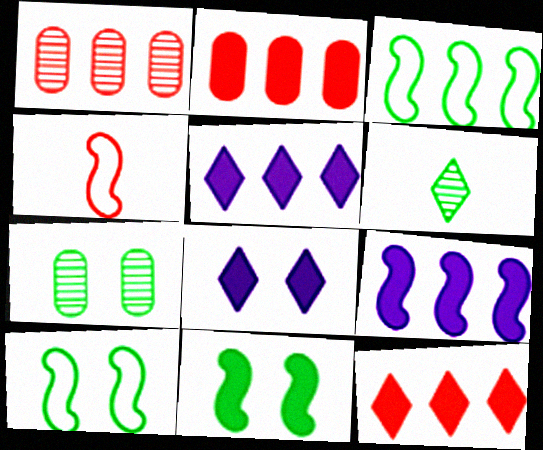[[1, 3, 5], 
[4, 5, 7]]